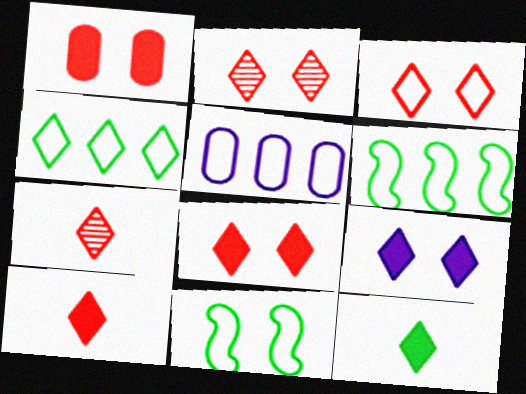[[2, 3, 8], 
[4, 7, 9]]